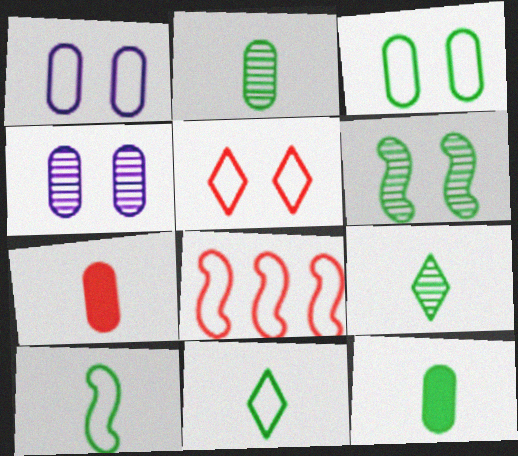[[1, 8, 11], 
[9, 10, 12]]